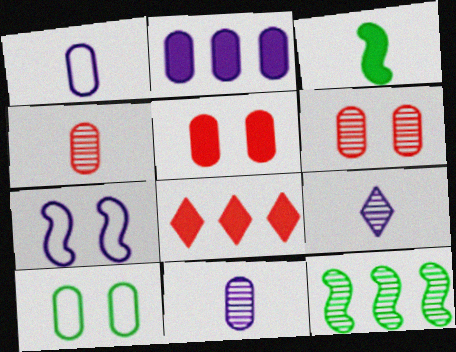[[2, 4, 10], 
[2, 7, 9], 
[6, 9, 12]]